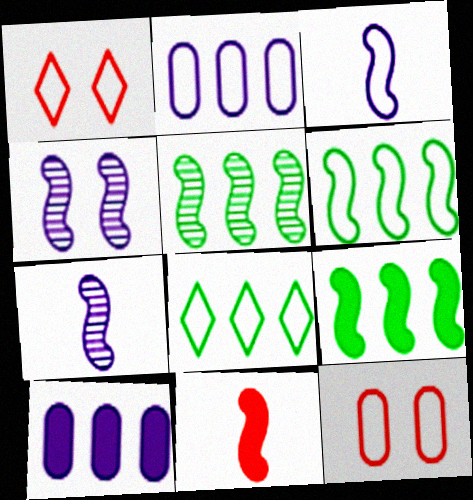[[3, 8, 12], 
[4, 6, 11], 
[5, 6, 9]]